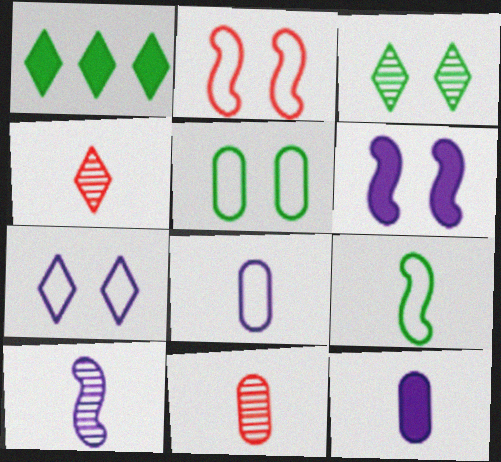[[1, 4, 7], 
[2, 5, 7], 
[4, 9, 12]]